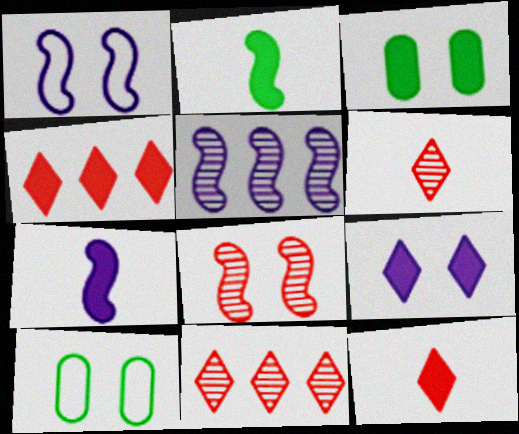[[1, 5, 7], 
[3, 4, 7], 
[5, 10, 12], 
[7, 10, 11], 
[8, 9, 10]]